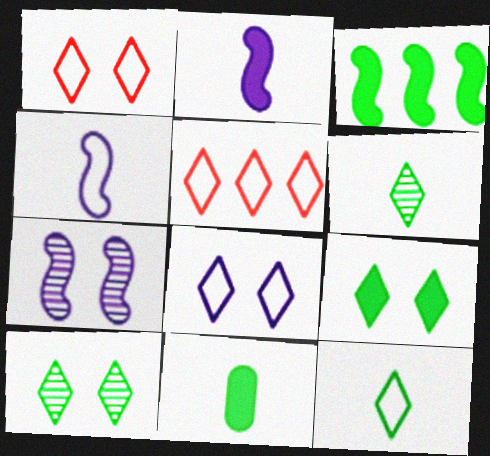[[3, 9, 11], 
[5, 7, 11], 
[5, 8, 12]]